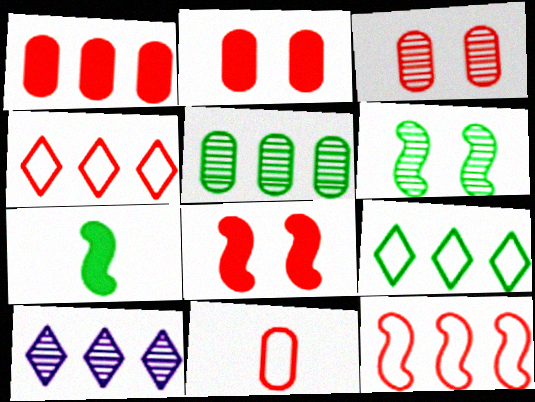[[1, 3, 11]]